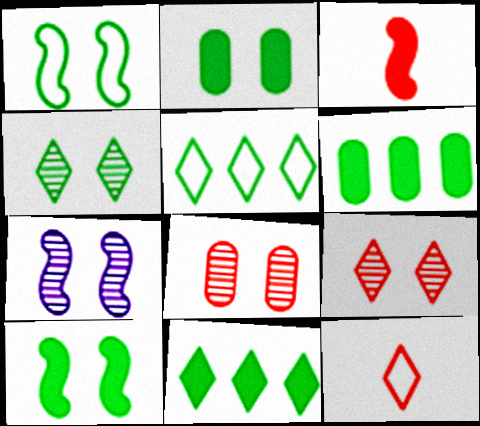[[1, 2, 4], 
[4, 7, 8], 
[6, 7, 12]]